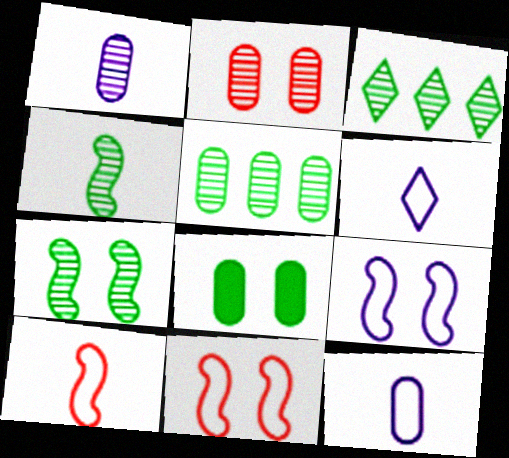[[1, 2, 5]]